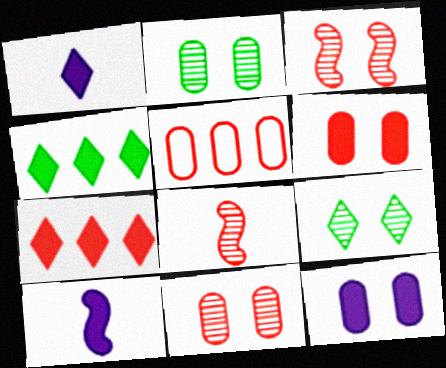[[4, 6, 10], 
[5, 9, 10]]